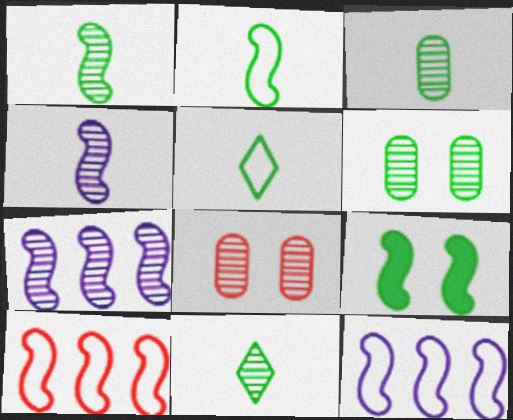[[1, 3, 11], 
[4, 9, 10], 
[7, 8, 11]]